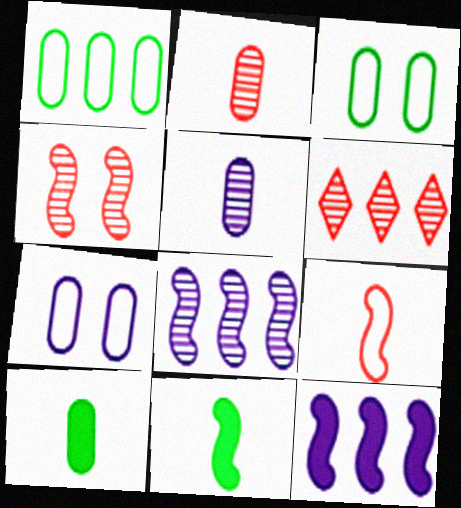[[1, 6, 12], 
[2, 4, 6], 
[6, 7, 11]]